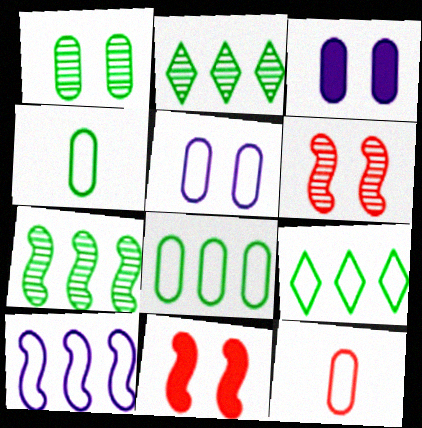[[5, 8, 12]]